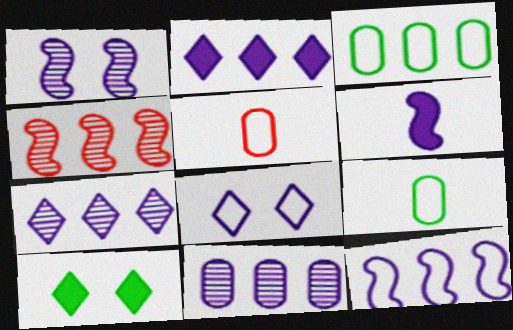[[1, 6, 12], 
[2, 3, 4], 
[2, 11, 12], 
[6, 8, 11]]